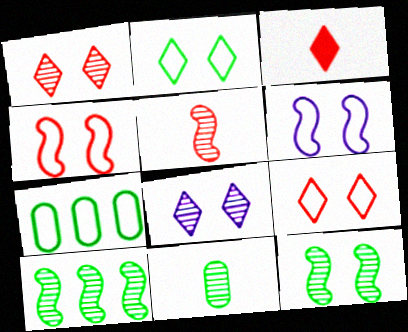[]